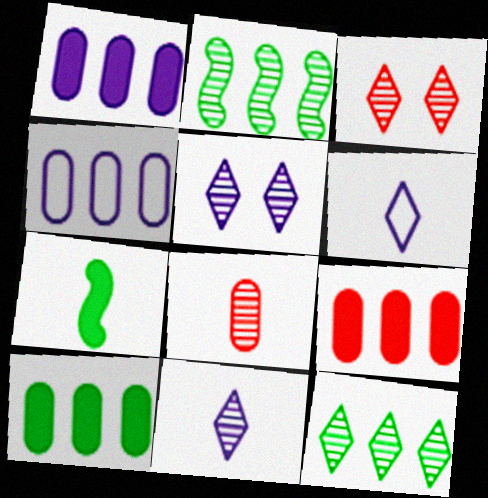[[1, 9, 10], 
[2, 5, 8], 
[3, 4, 7], 
[3, 11, 12], 
[6, 7, 8]]